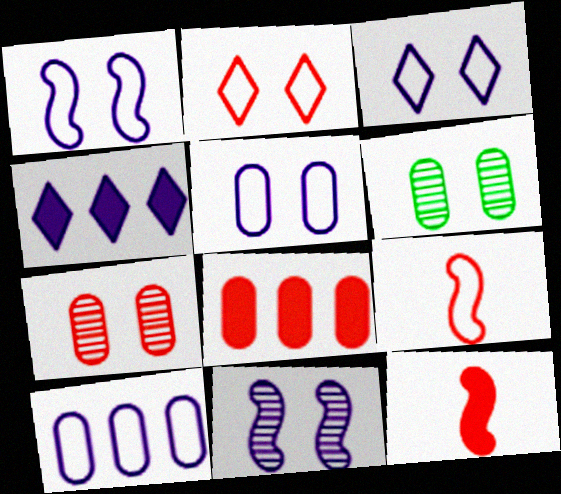[[1, 3, 5], 
[4, 6, 9]]